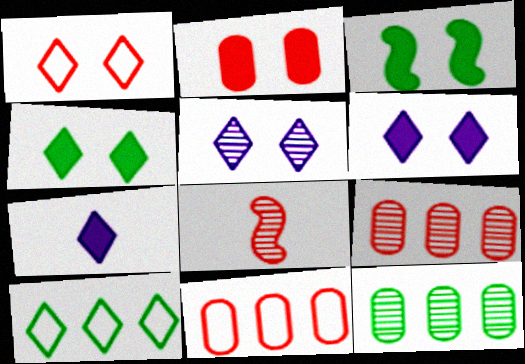[[1, 4, 5], 
[2, 3, 6], 
[5, 8, 12]]